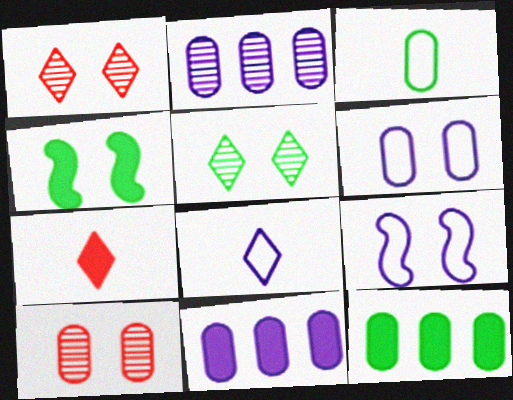[[1, 4, 6], 
[3, 10, 11], 
[4, 7, 11]]